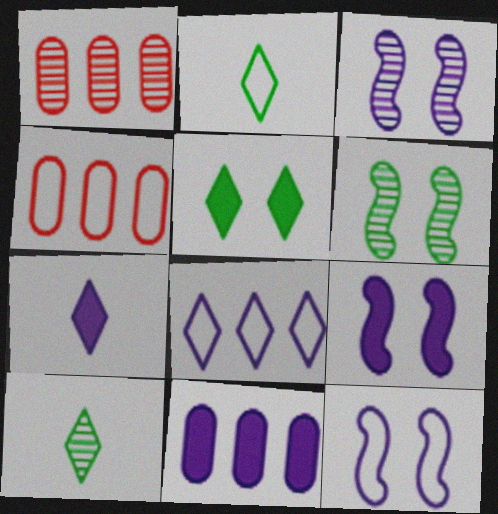[[1, 2, 9], 
[1, 3, 10], 
[2, 4, 12], 
[3, 9, 12], 
[4, 6, 7], 
[4, 9, 10], 
[7, 9, 11]]